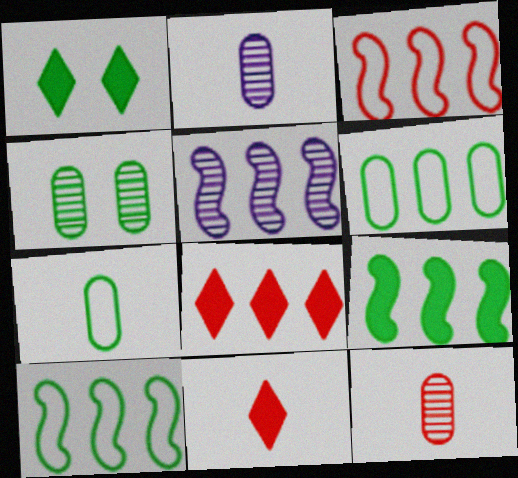[[1, 2, 3], 
[3, 5, 9], 
[5, 6, 8]]